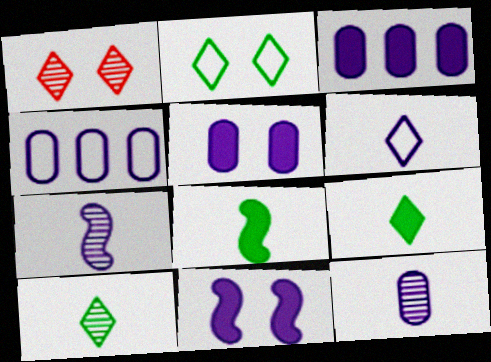[[1, 4, 8], 
[4, 5, 12]]